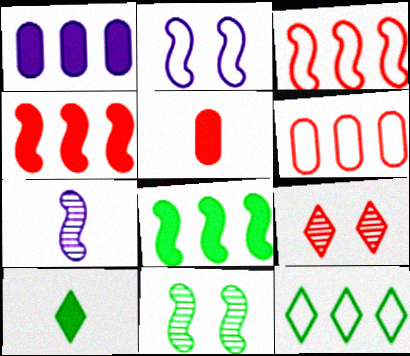[[3, 5, 9]]